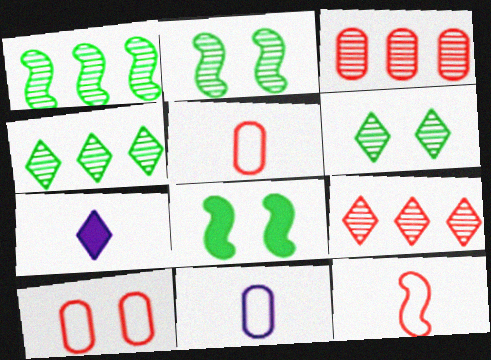[[1, 7, 10], 
[8, 9, 11]]